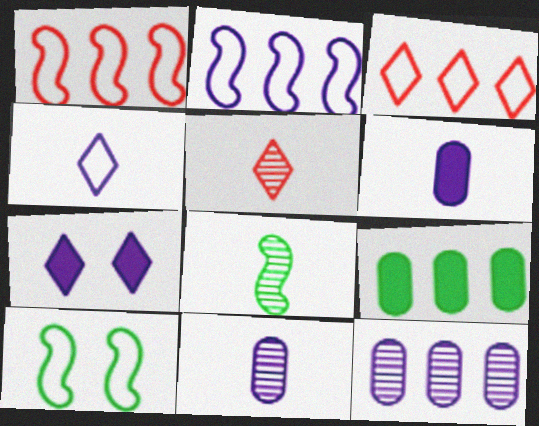[[2, 7, 11], 
[5, 8, 11]]